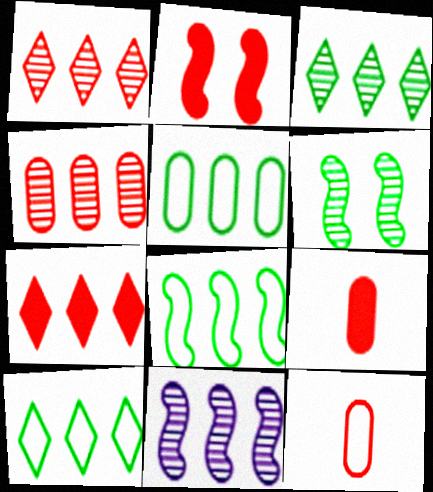[[1, 2, 12], 
[2, 7, 9], 
[3, 4, 11], 
[5, 7, 11], 
[5, 8, 10]]